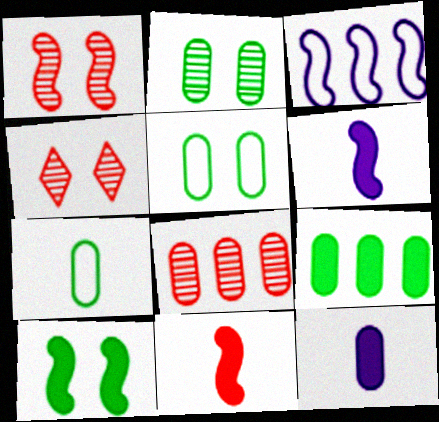[[2, 7, 9], 
[5, 8, 12]]